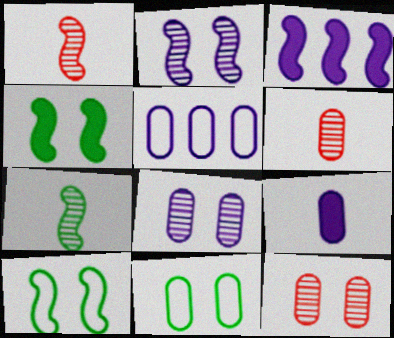[[1, 3, 10], 
[5, 8, 9]]